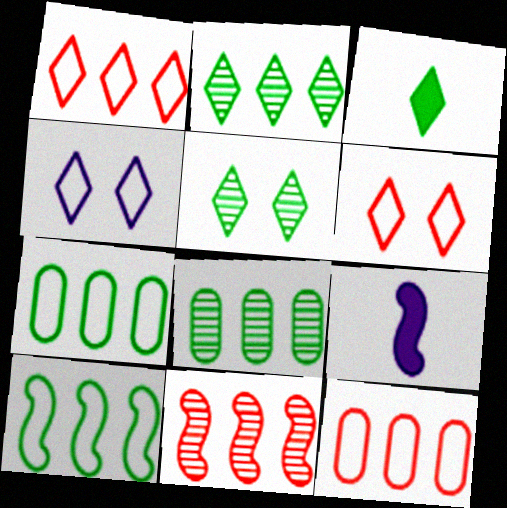[[5, 9, 12], 
[6, 8, 9]]